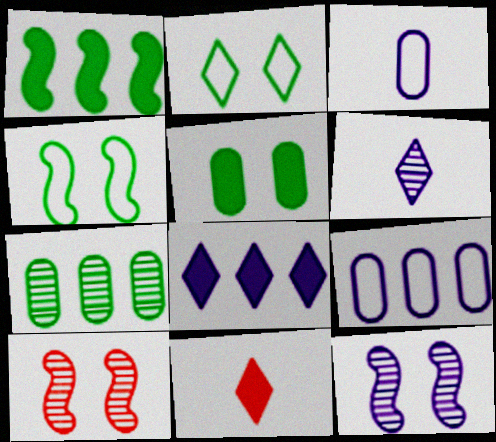[[3, 8, 12], 
[6, 7, 10]]